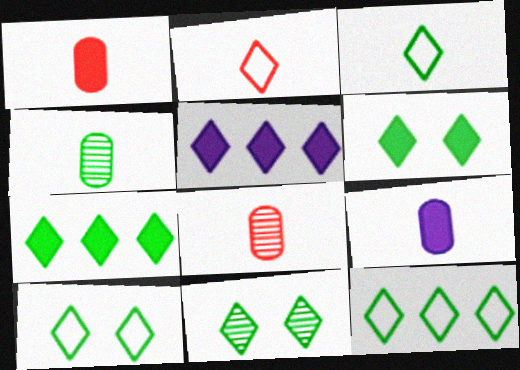[[2, 5, 11], 
[3, 7, 11], 
[3, 10, 12], 
[6, 10, 11]]